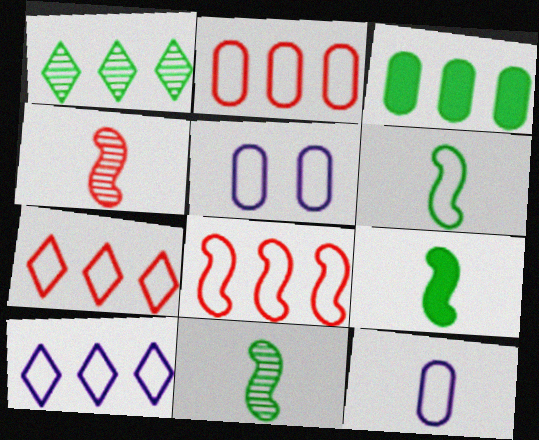[[2, 7, 8], 
[5, 6, 7], 
[6, 9, 11]]